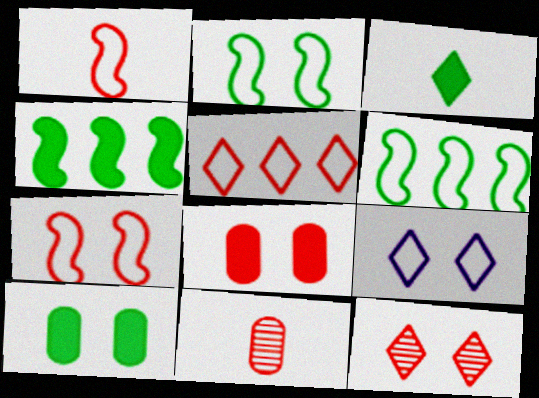[[3, 4, 10], 
[4, 9, 11], 
[7, 8, 12]]